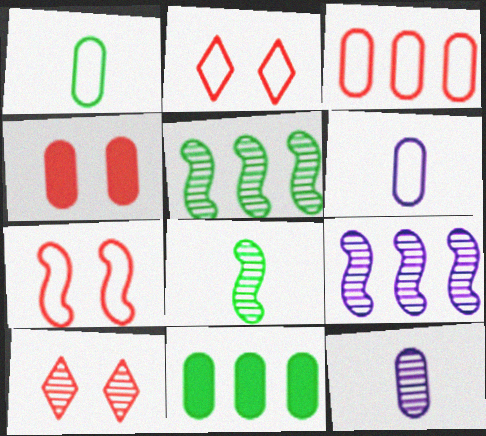[[4, 7, 10], 
[5, 10, 12]]